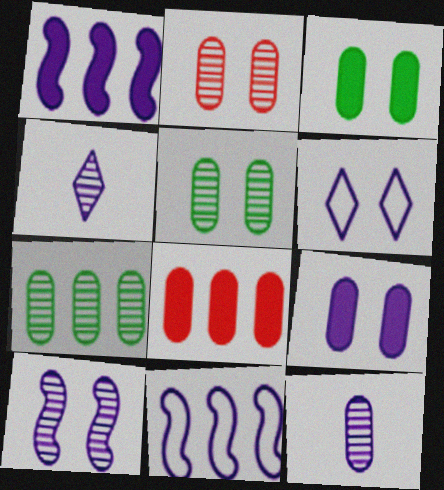[[1, 6, 12], 
[2, 7, 12], 
[4, 9, 11], 
[6, 9, 10]]